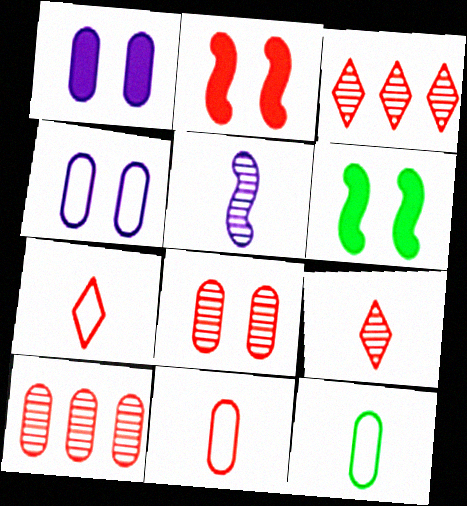[[1, 10, 12], 
[2, 3, 11], 
[2, 7, 10]]